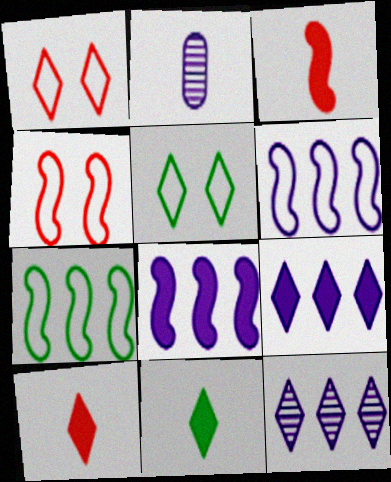[[1, 11, 12], 
[5, 10, 12]]